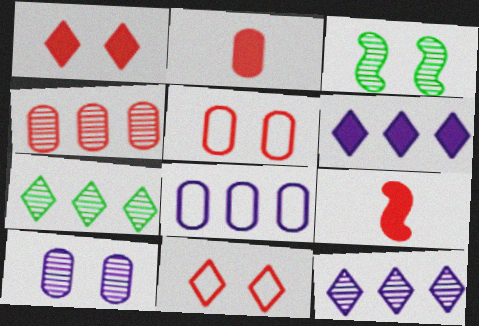[[2, 4, 5], 
[4, 9, 11]]